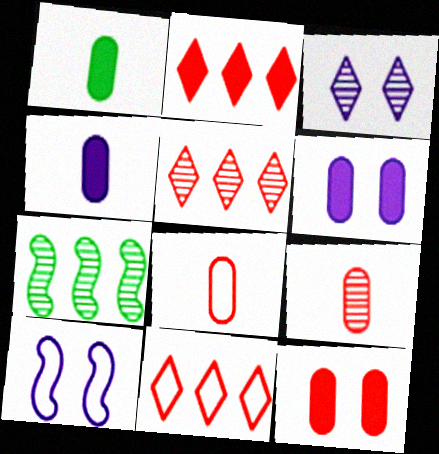[[1, 5, 10], 
[2, 5, 11], 
[3, 6, 10], 
[3, 7, 9]]